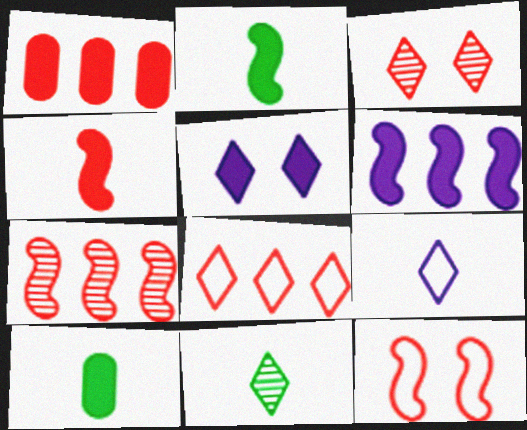[[1, 2, 5], 
[1, 7, 8], 
[4, 7, 12], 
[5, 8, 11]]